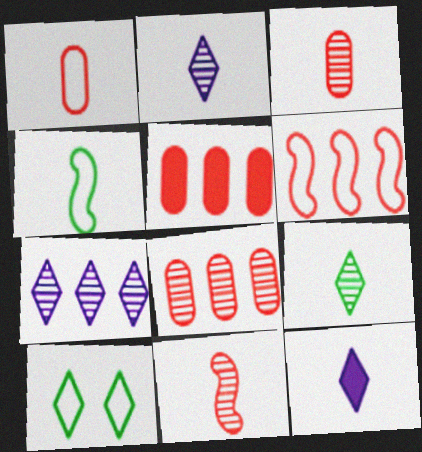[[3, 4, 12]]